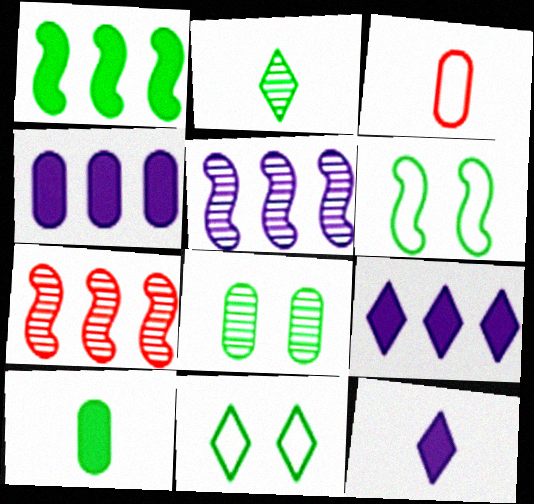[[3, 4, 8]]